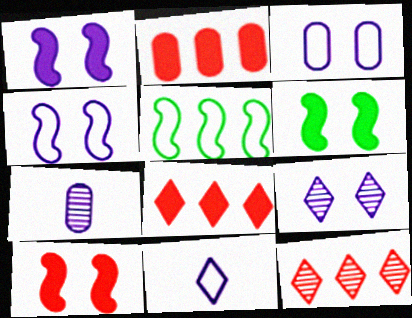[[1, 3, 9], 
[1, 6, 10]]